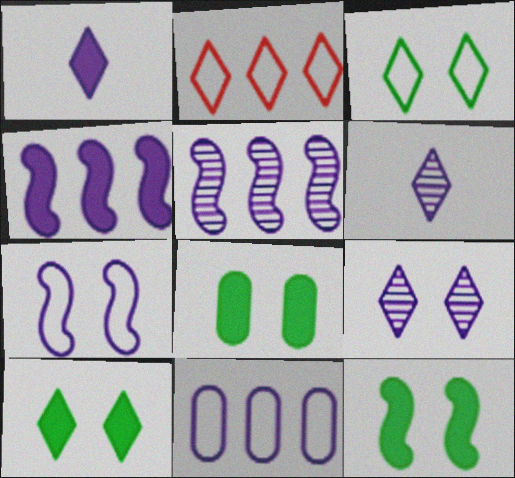[[2, 6, 10], 
[8, 10, 12]]